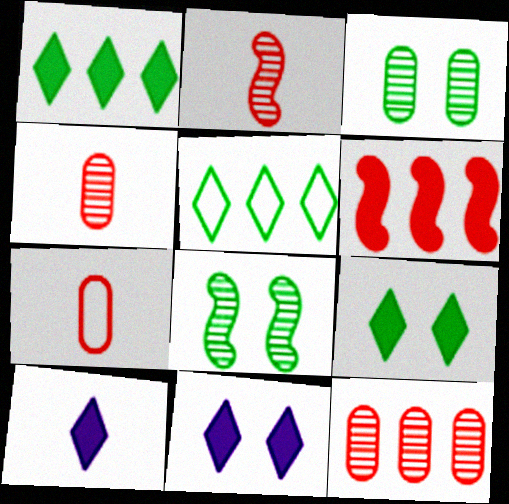[]